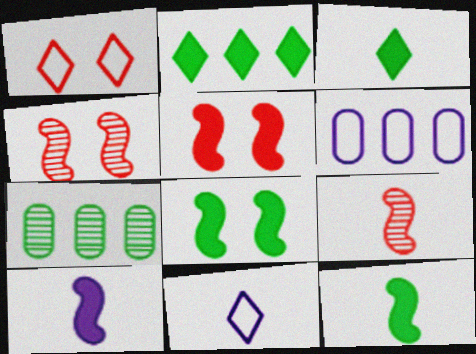[[1, 7, 10], 
[3, 4, 6], 
[5, 7, 11]]